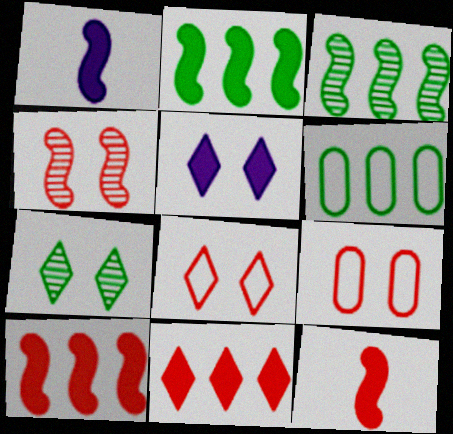[[5, 7, 8]]